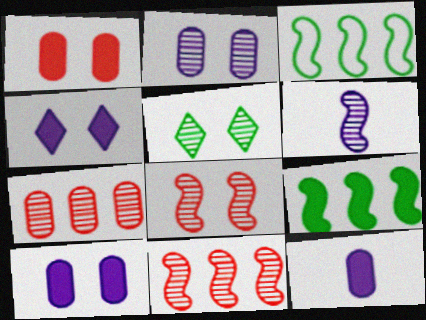[[2, 5, 8], 
[5, 6, 7]]